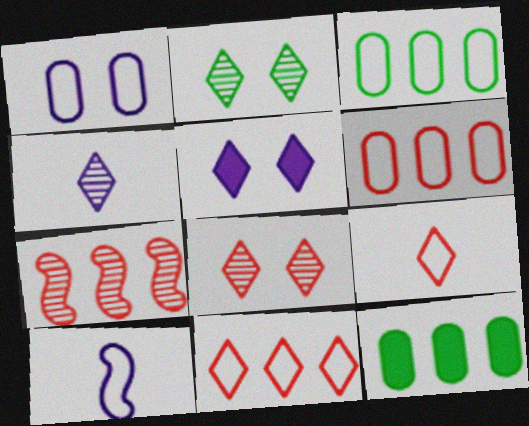[[8, 10, 12]]